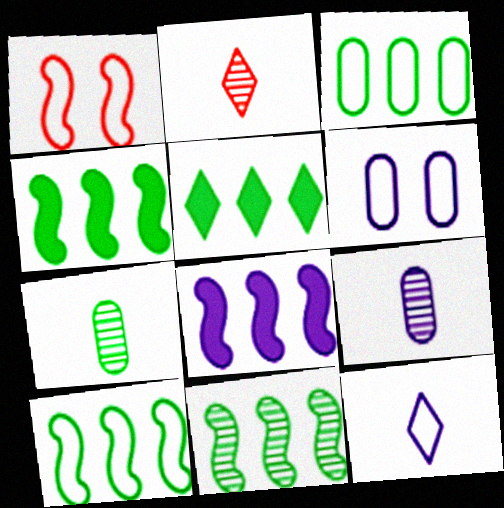[[1, 3, 12], 
[1, 5, 9], 
[2, 4, 6], 
[3, 5, 11], 
[4, 10, 11]]